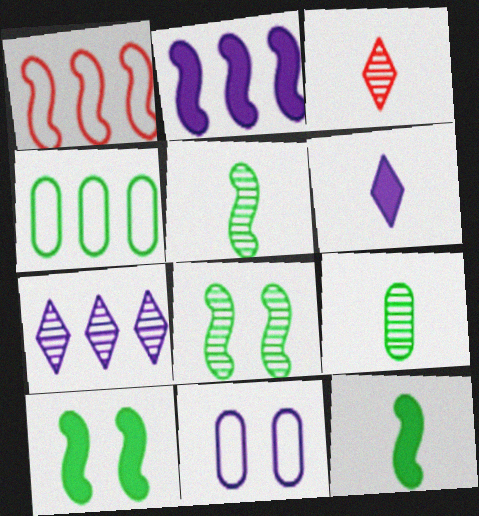[]